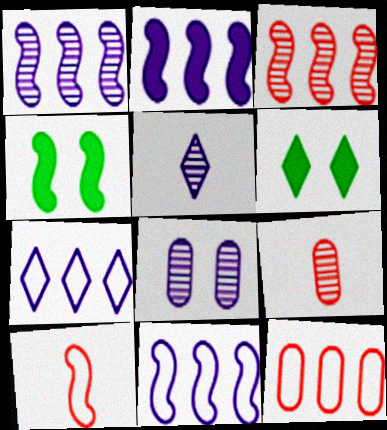[[1, 2, 11], 
[1, 4, 10], 
[1, 5, 8], 
[4, 5, 12], 
[4, 7, 9], 
[6, 9, 11]]